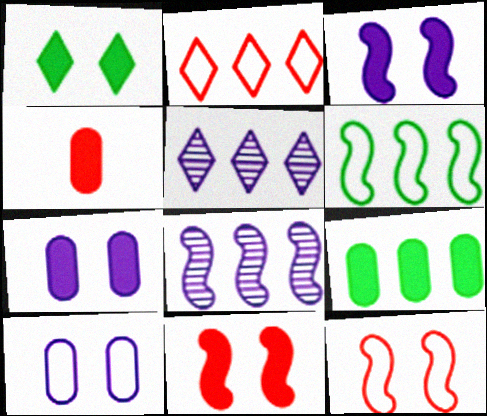[[1, 7, 11], 
[2, 8, 9], 
[4, 7, 9]]